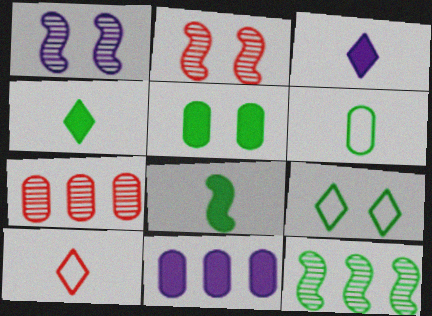[]